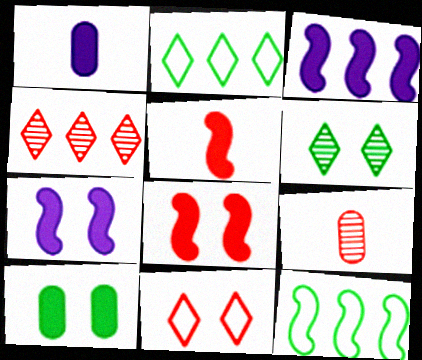[[2, 7, 9]]